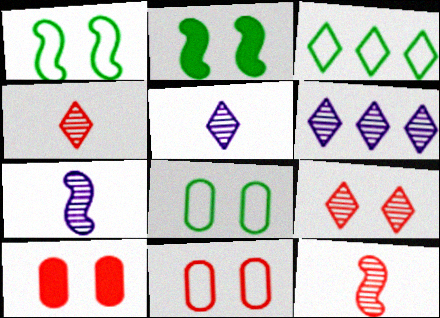[[3, 7, 10]]